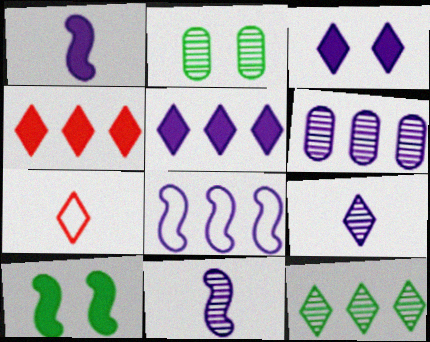[[3, 7, 12], 
[5, 6, 8], 
[6, 7, 10]]